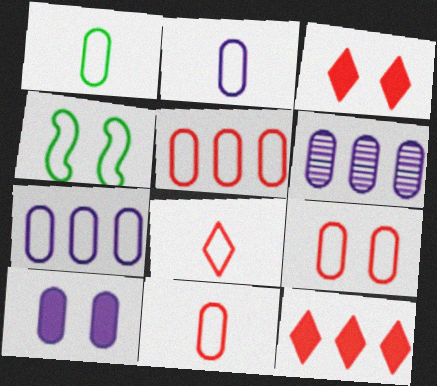[[1, 2, 11], 
[1, 7, 9], 
[2, 6, 10], 
[4, 7, 8], 
[5, 9, 11]]